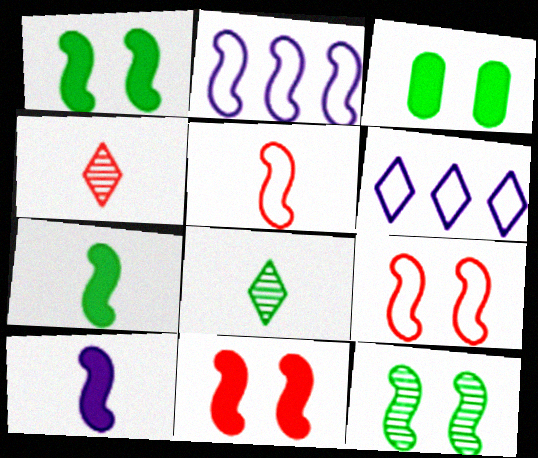[[2, 3, 4]]